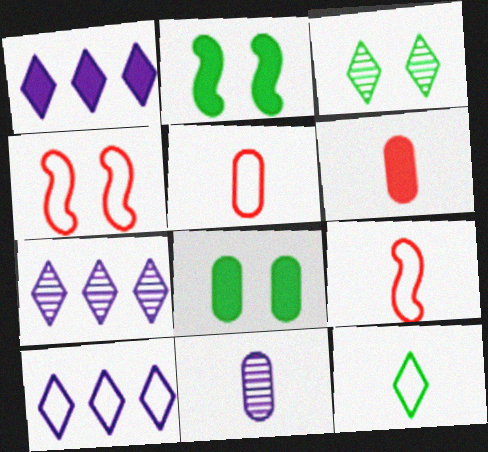[[1, 2, 6], 
[1, 7, 10], 
[2, 5, 7], 
[7, 8, 9]]